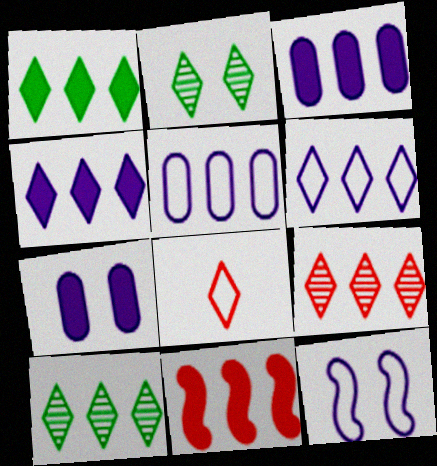[[1, 3, 11], 
[1, 6, 9], 
[2, 4, 8], 
[5, 10, 11]]